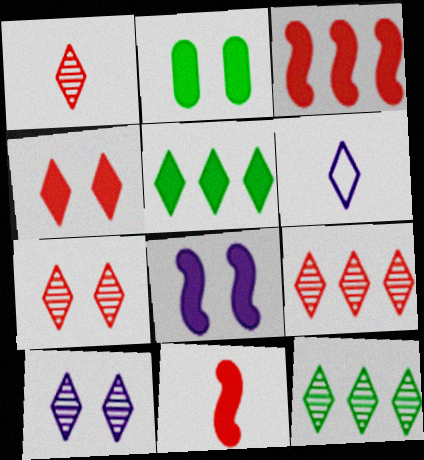[[1, 7, 9], 
[1, 10, 12], 
[2, 4, 8], 
[4, 6, 12], 
[5, 6, 7]]